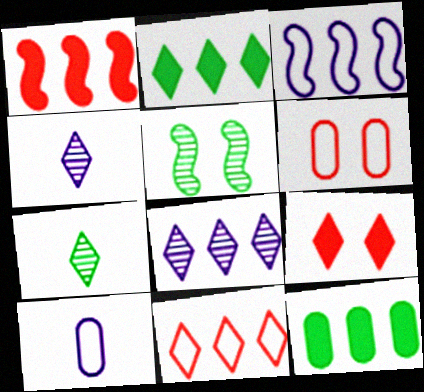[[2, 8, 11]]